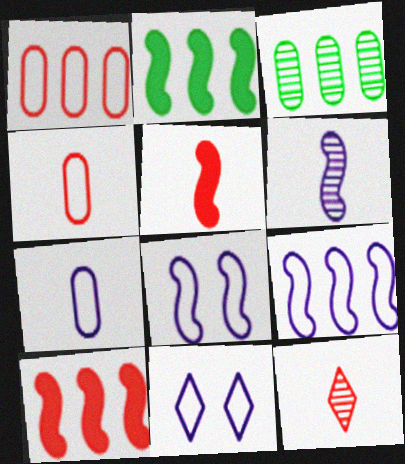[[3, 5, 11], 
[4, 5, 12], 
[7, 9, 11]]